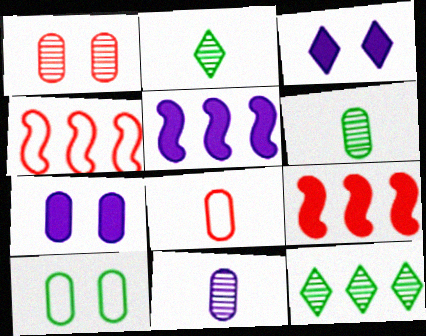[[1, 7, 10], 
[2, 4, 7], 
[3, 4, 6]]